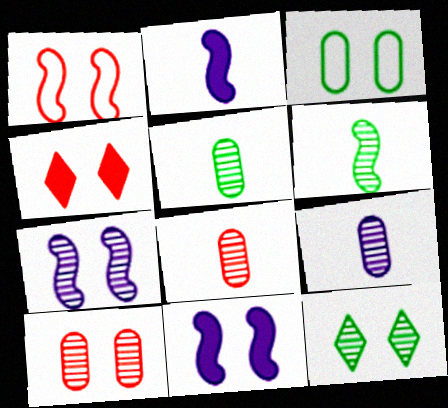[[1, 4, 10], 
[3, 4, 7], 
[5, 8, 9], 
[7, 10, 12]]